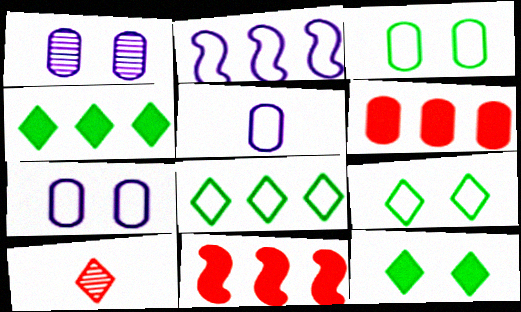[]